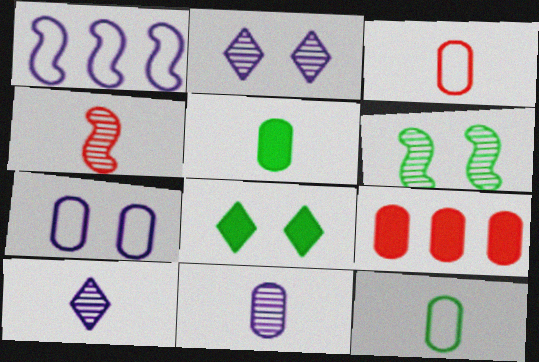[[3, 5, 11]]